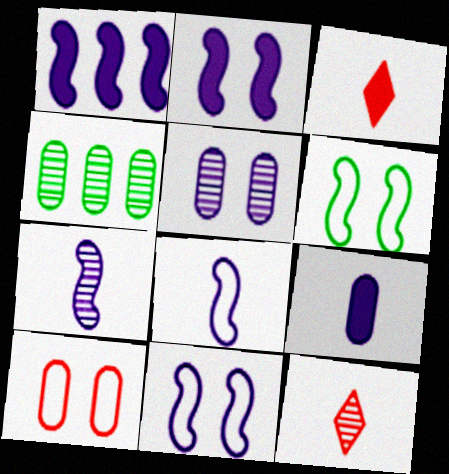[[1, 7, 11], 
[3, 4, 11], 
[4, 9, 10]]